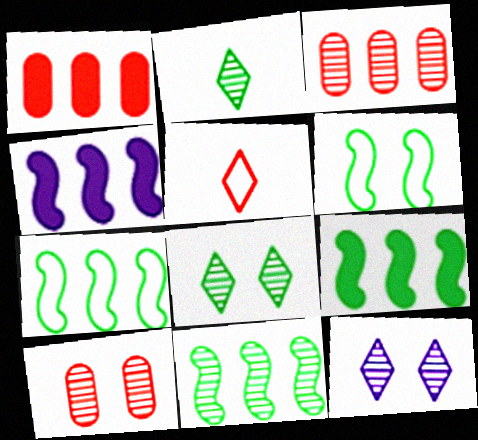[[7, 9, 11]]